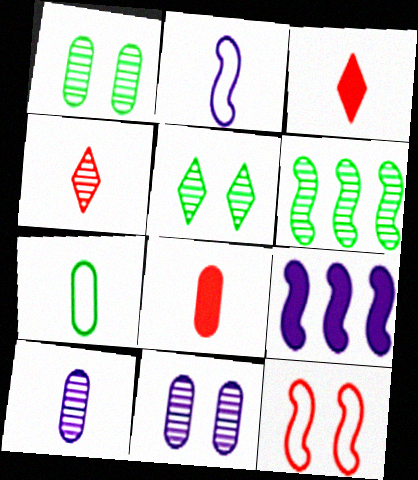[[4, 6, 11], 
[7, 8, 10]]